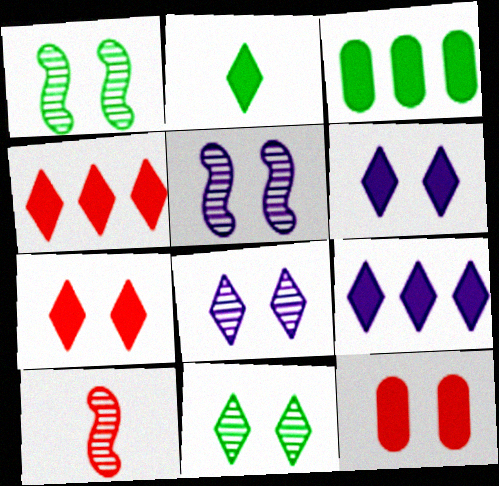[[2, 4, 6], 
[2, 7, 9]]